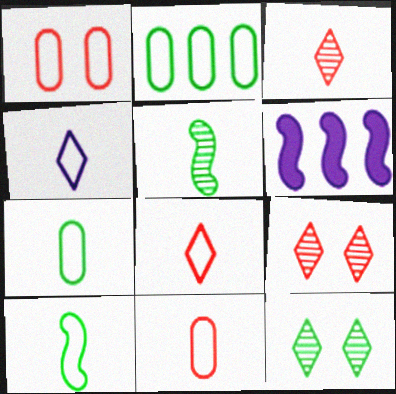[[4, 10, 11], 
[6, 7, 9], 
[6, 11, 12]]